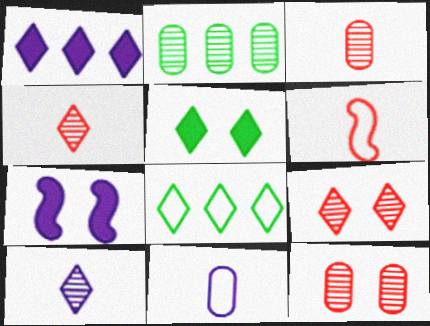[[3, 7, 8]]